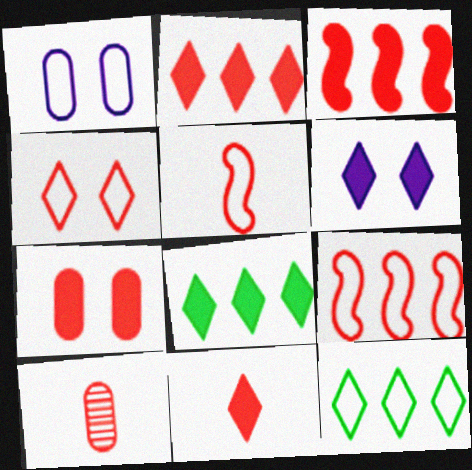[[1, 5, 12], 
[3, 4, 10], 
[3, 7, 11], 
[5, 10, 11], 
[6, 8, 11]]